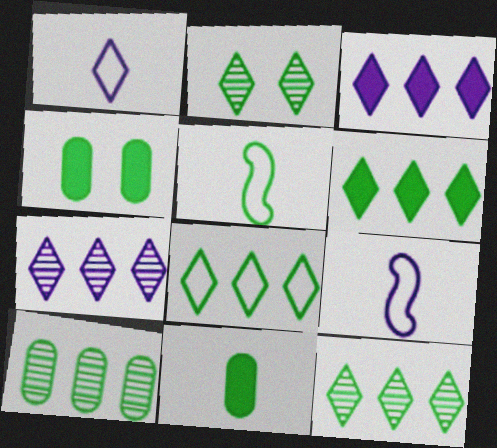[[4, 5, 12], 
[6, 8, 12]]